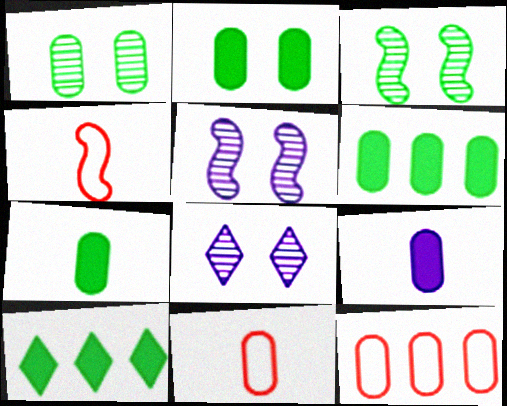[[1, 9, 12], 
[2, 6, 7], 
[4, 6, 8], 
[5, 10, 11]]